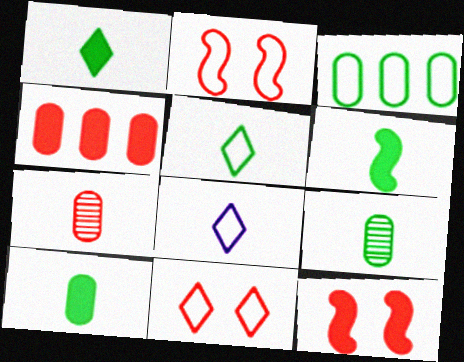[[1, 6, 10], 
[2, 3, 8], 
[5, 6, 9], 
[6, 7, 8]]